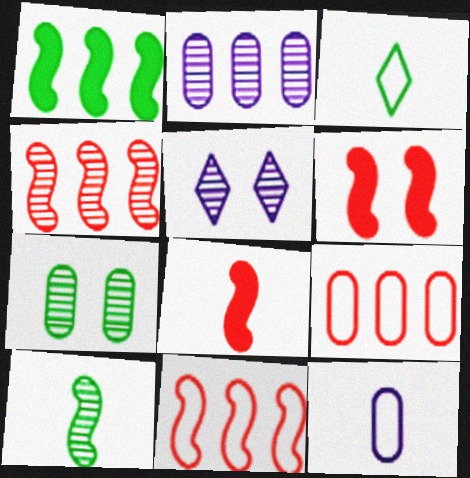[[1, 3, 7], 
[2, 3, 6]]